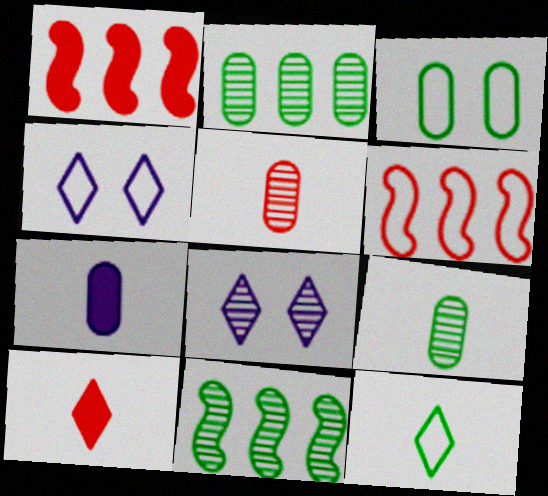[[1, 4, 9], 
[5, 8, 11]]